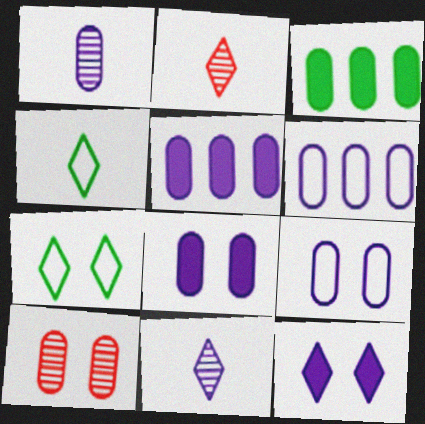[[1, 5, 9], 
[1, 6, 8]]